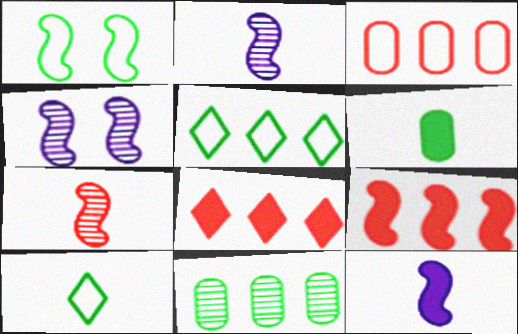[[1, 2, 9]]